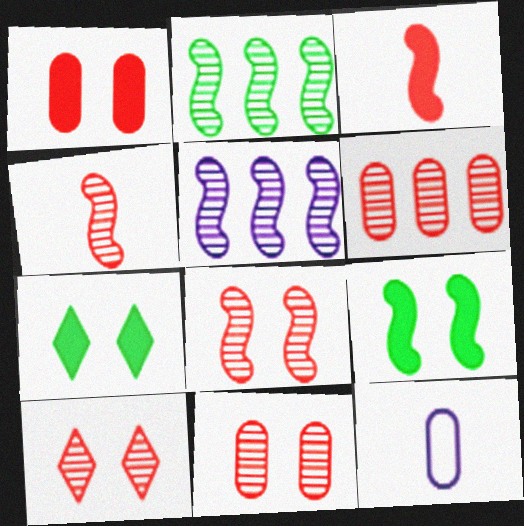[[4, 6, 10], 
[8, 10, 11]]